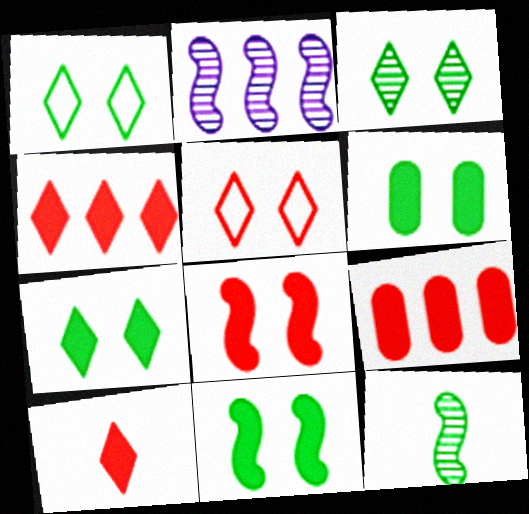[[1, 3, 7], 
[6, 7, 11], 
[8, 9, 10]]